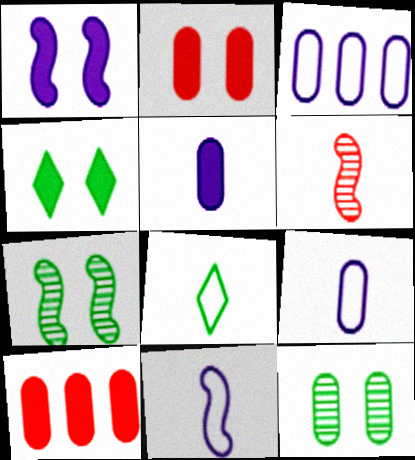[[1, 2, 4], 
[3, 4, 6], 
[5, 6, 8], 
[9, 10, 12]]